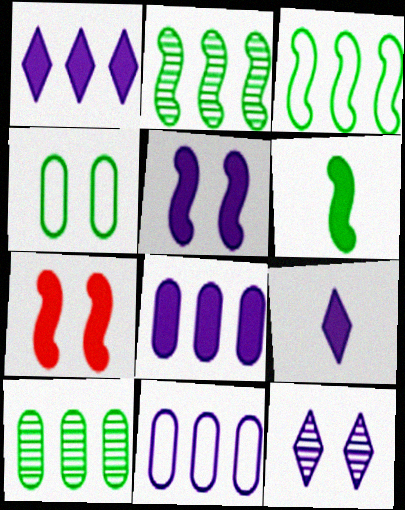[[4, 7, 12], 
[5, 8, 9]]